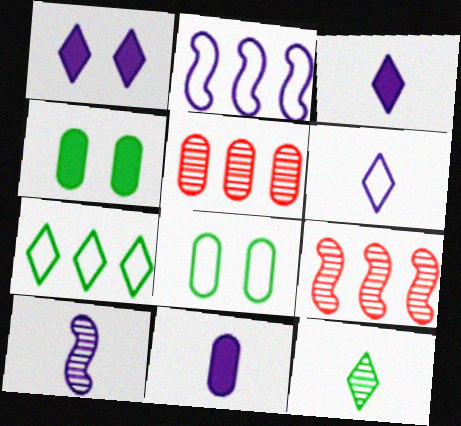[[3, 8, 9], 
[4, 6, 9], 
[5, 8, 11], 
[6, 10, 11]]